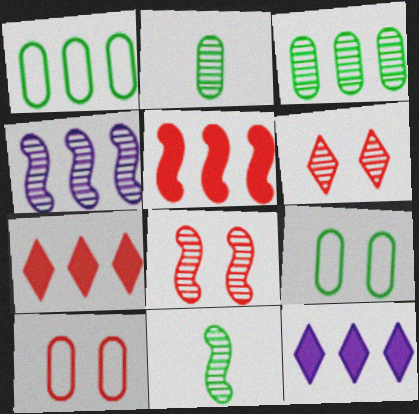[[1, 4, 7], 
[2, 4, 6], 
[4, 8, 11], 
[10, 11, 12]]